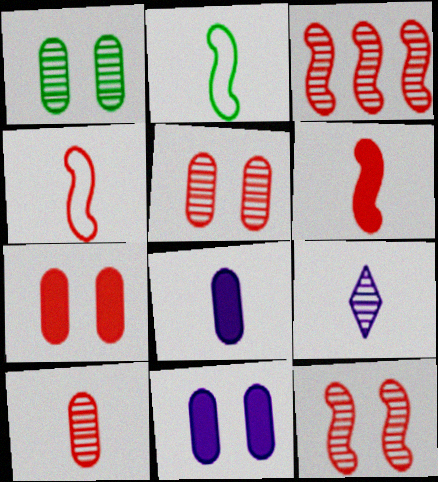[[1, 3, 9]]